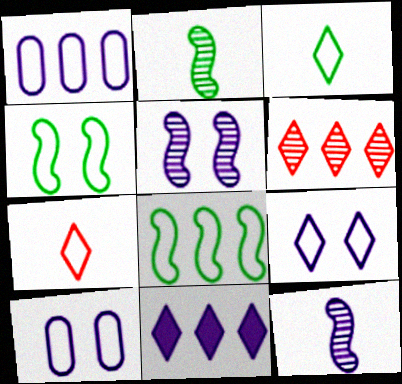[[1, 4, 7], 
[7, 8, 10], 
[10, 11, 12]]